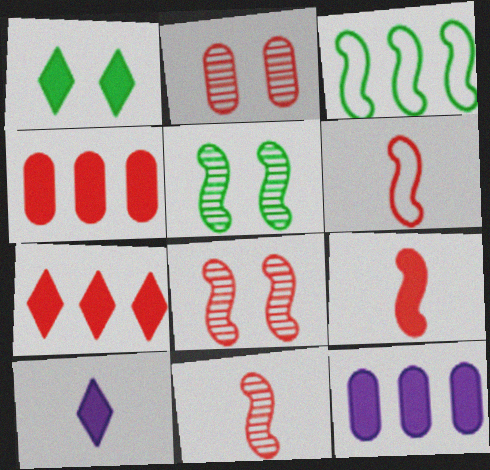[[1, 7, 10], 
[1, 9, 12], 
[2, 3, 10], 
[2, 6, 7], 
[6, 9, 11]]